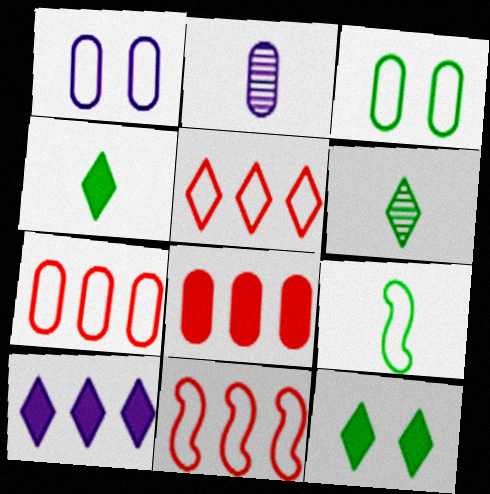[[1, 5, 9], 
[2, 3, 8], 
[2, 11, 12], 
[5, 7, 11]]